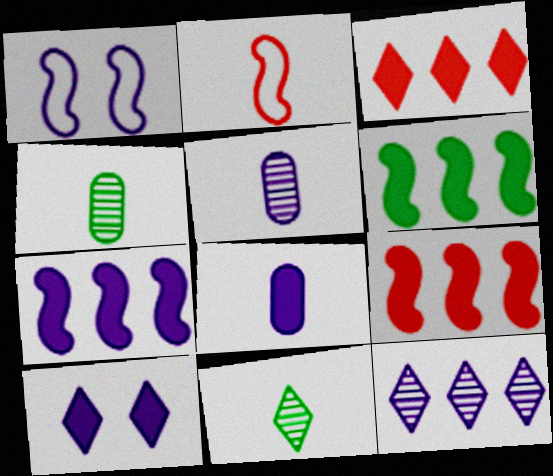[[1, 3, 4], 
[1, 8, 12], 
[2, 8, 11], 
[6, 7, 9], 
[7, 8, 10]]